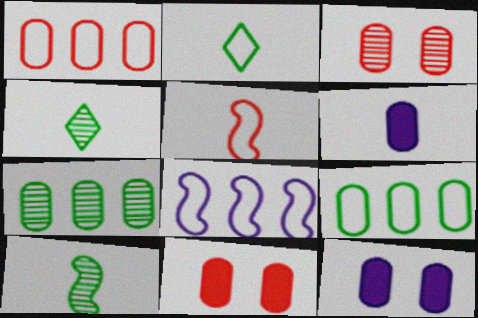[[3, 6, 9], 
[4, 5, 6], 
[4, 8, 11]]